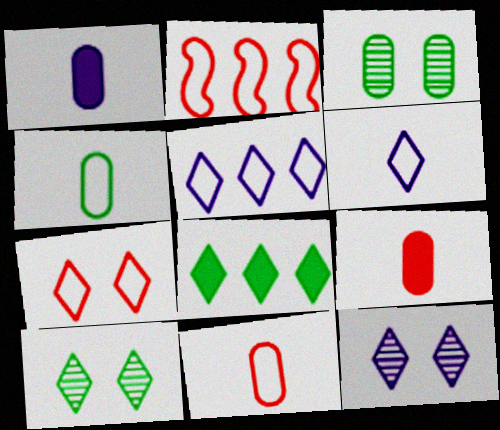[[1, 2, 10], 
[2, 7, 11]]